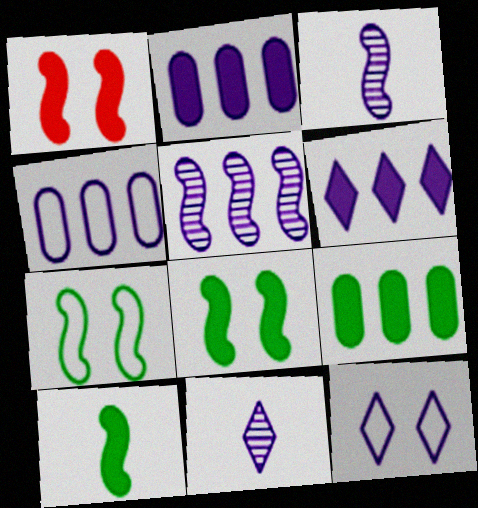[[2, 3, 12], 
[4, 5, 6], 
[6, 11, 12]]